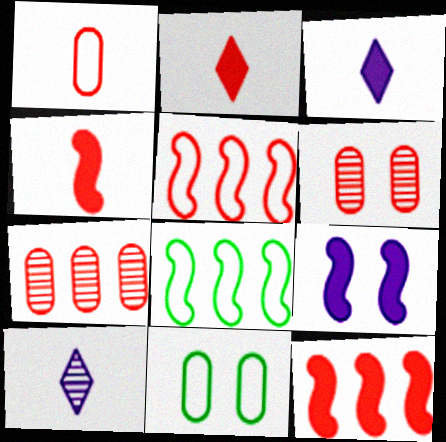[[2, 5, 6], 
[3, 6, 8], 
[10, 11, 12]]